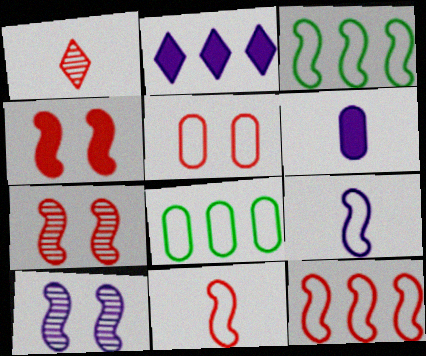[]